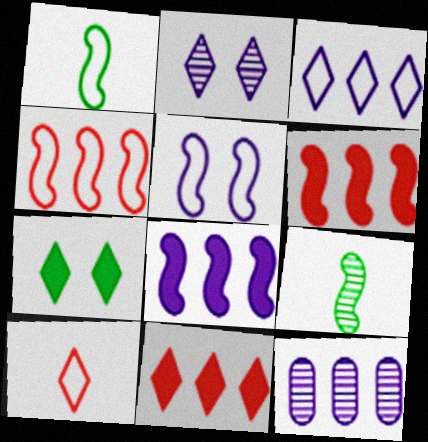[[1, 4, 5], 
[3, 8, 12], 
[5, 6, 9]]